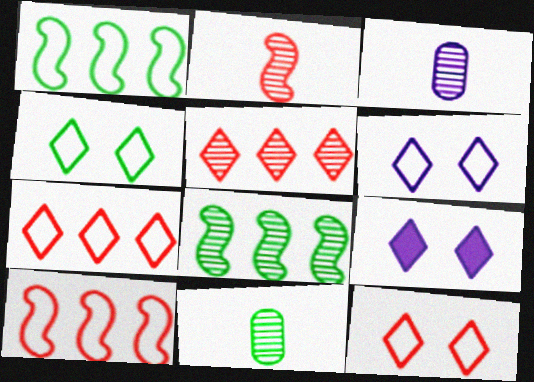[[4, 6, 12], 
[9, 10, 11]]